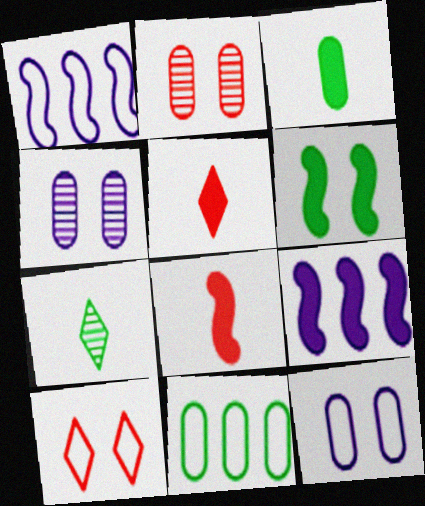[[4, 6, 10], 
[6, 7, 11], 
[6, 8, 9]]